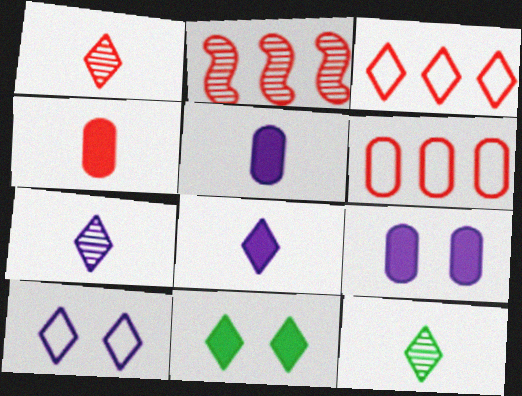[[1, 7, 12], 
[3, 7, 11]]